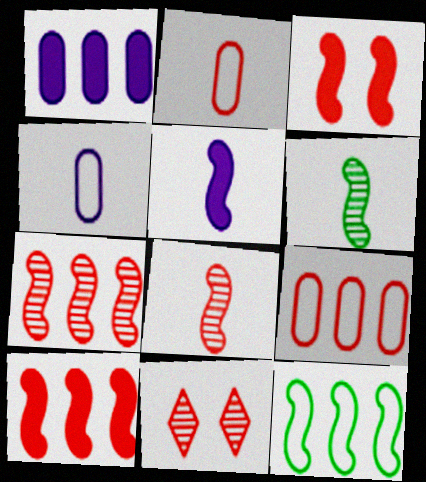[[2, 10, 11]]